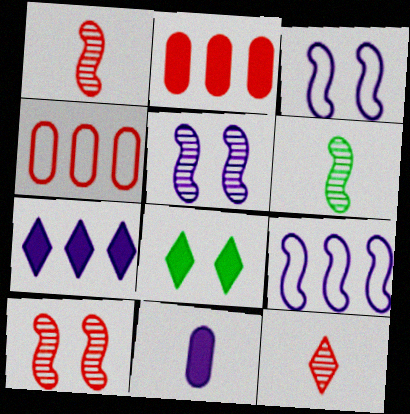[]